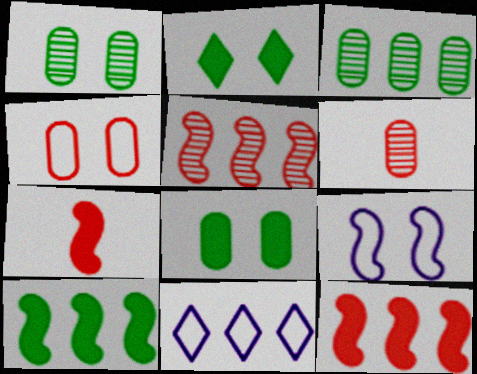[[1, 7, 11], 
[3, 11, 12]]